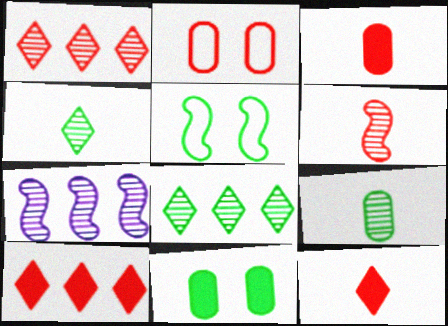[[2, 6, 10]]